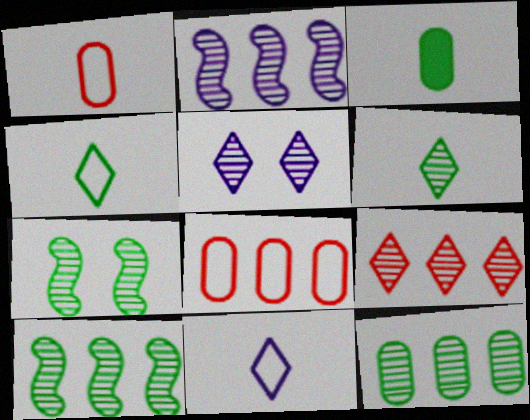[[2, 9, 12], 
[5, 6, 9], 
[6, 7, 12]]